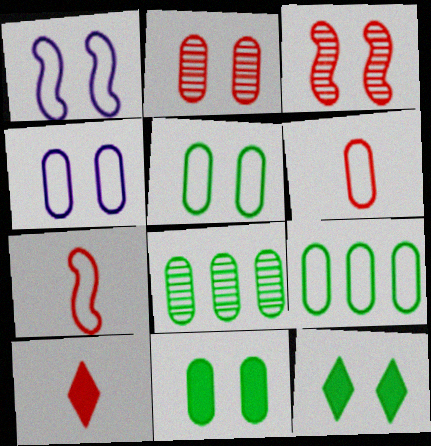[[1, 2, 12], 
[1, 8, 10], 
[2, 4, 11], 
[3, 4, 12], 
[4, 6, 9]]